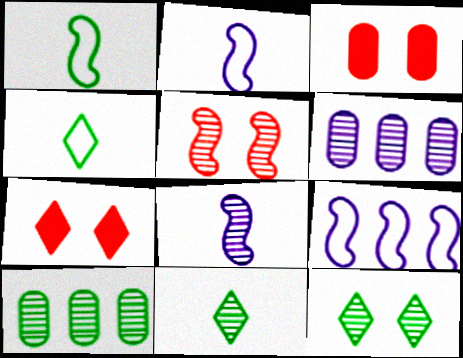[[1, 6, 7], 
[2, 7, 10], 
[3, 9, 11], 
[5, 6, 11]]